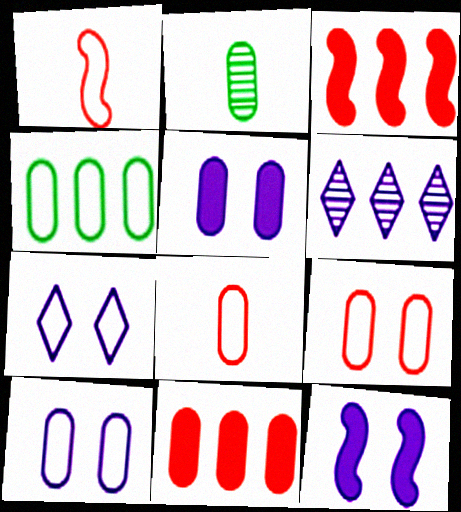[[1, 4, 7], 
[2, 3, 7], 
[2, 10, 11], 
[3, 4, 6], 
[4, 8, 10]]